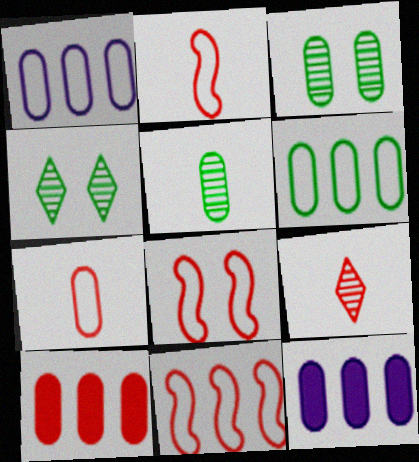[[2, 4, 12], 
[2, 8, 11], 
[3, 7, 12], 
[8, 9, 10]]